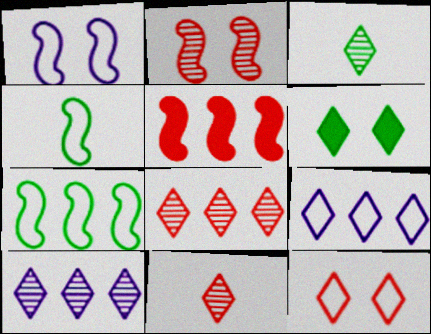[[6, 9, 11]]